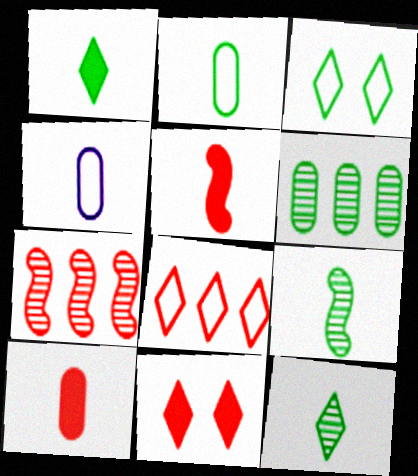[[1, 2, 9], 
[4, 5, 12]]